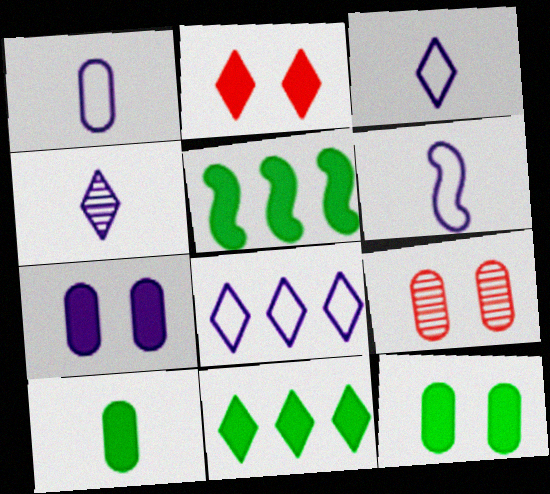[[1, 3, 6], 
[3, 5, 9], 
[6, 9, 11]]